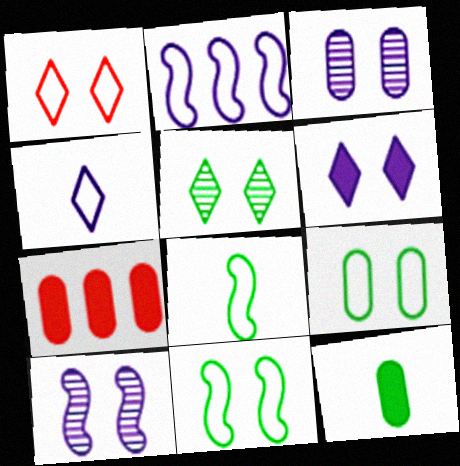[[1, 5, 6]]